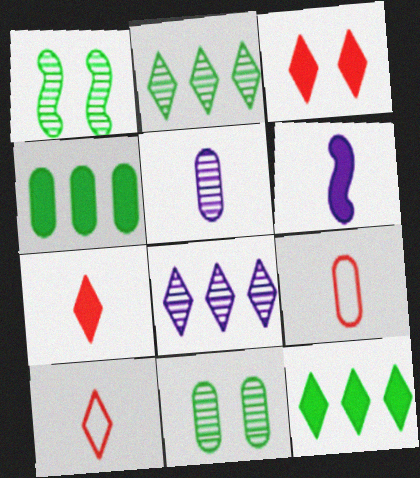[[3, 4, 6]]